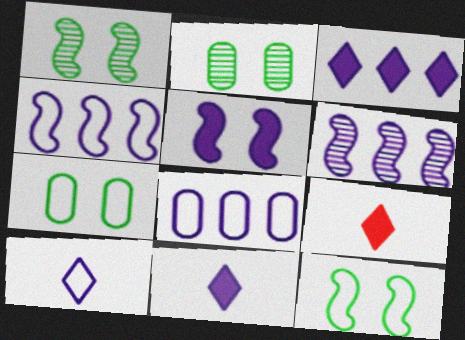[[1, 8, 9], 
[2, 4, 9], 
[3, 6, 8], 
[6, 7, 9]]